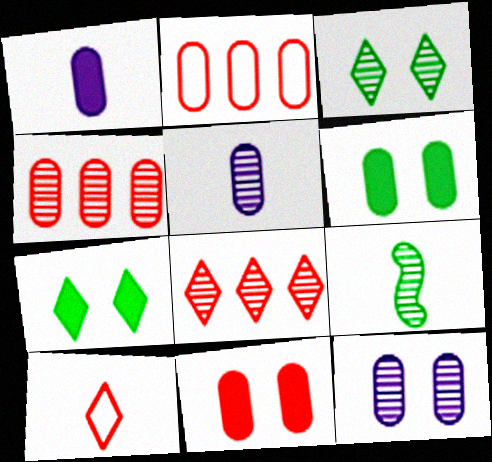[[1, 9, 10], 
[2, 5, 6], 
[8, 9, 12]]